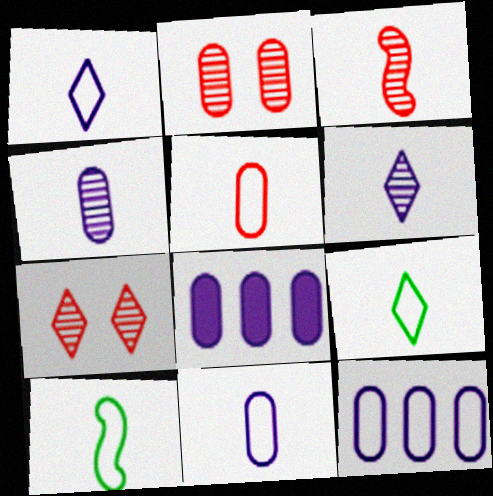[[1, 5, 10], 
[7, 8, 10]]